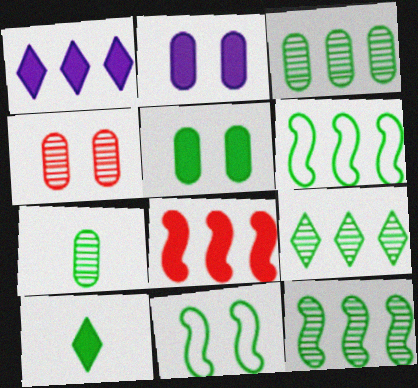[[2, 8, 10], 
[3, 9, 12], 
[3, 10, 11]]